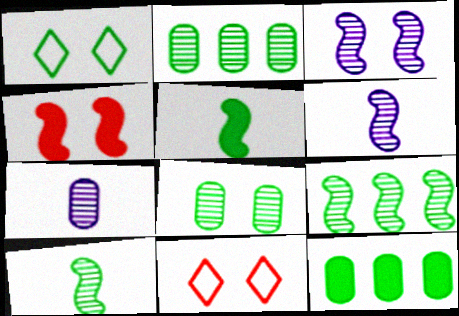[[1, 2, 5], 
[1, 10, 12], 
[6, 11, 12]]